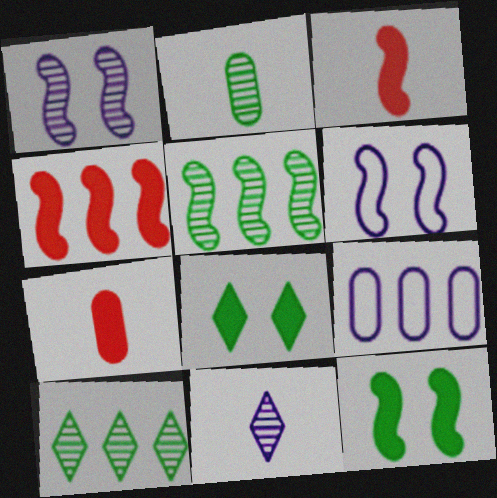[[3, 5, 6], 
[4, 9, 10], 
[6, 7, 10]]